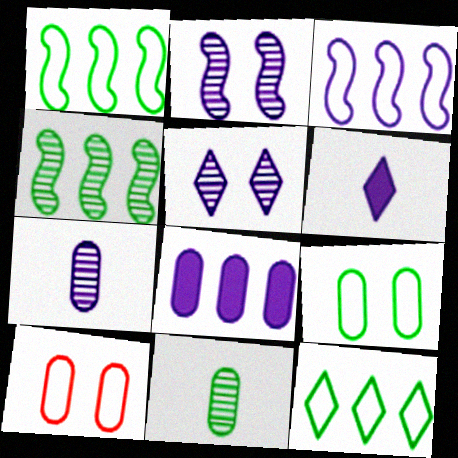[[4, 6, 10], 
[8, 10, 11]]